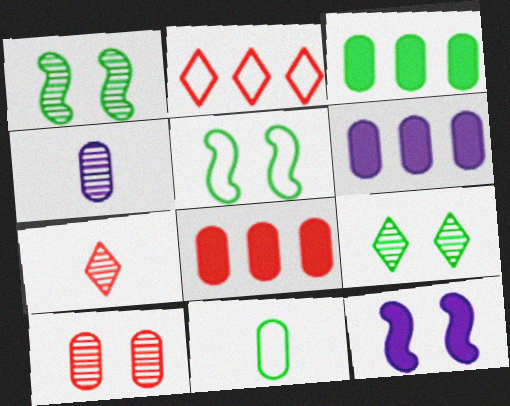[[3, 6, 8], 
[5, 6, 7], 
[6, 10, 11]]